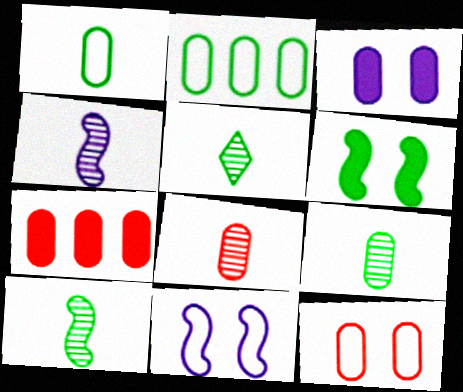[[2, 3, 8], 
[2, 5, 6], 
[4, 5, 8], 
[5, 7, 11], 
[5, 9, 10], 
[7, 8, 12]]